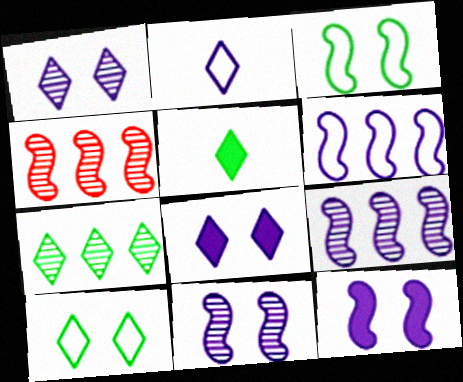[[5, 7, 10]]